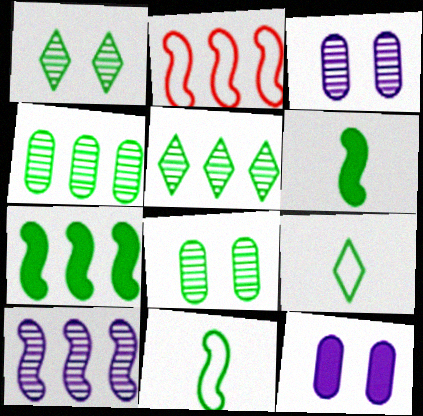[[2, 7, 10], 
[7, 8, 9]]